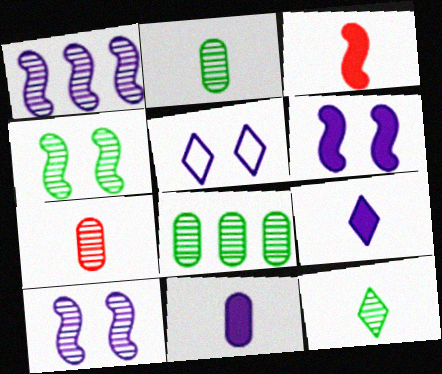[[1, 5, 11], 
[3, 5, 8], 
[4, 8, 12]]